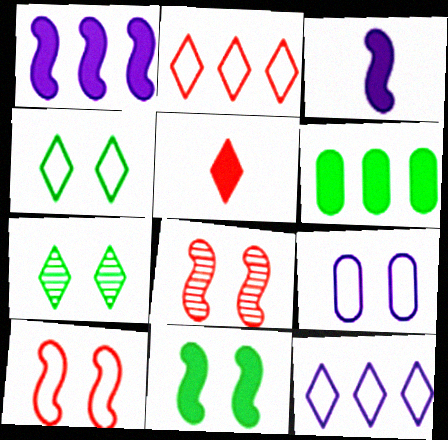[[4, 9, 10], 
[5, 7, 12]]